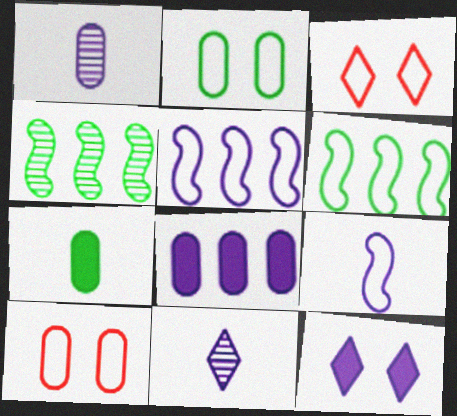[[1, 5, 12]]